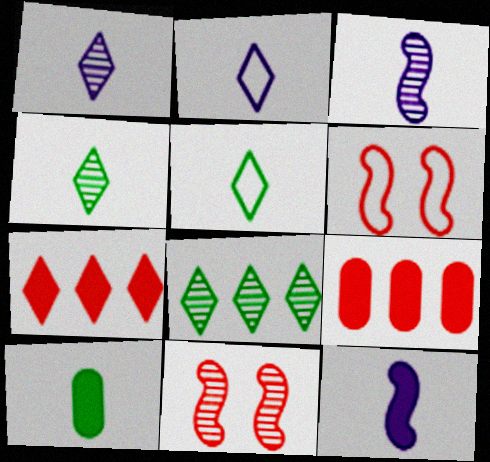[]